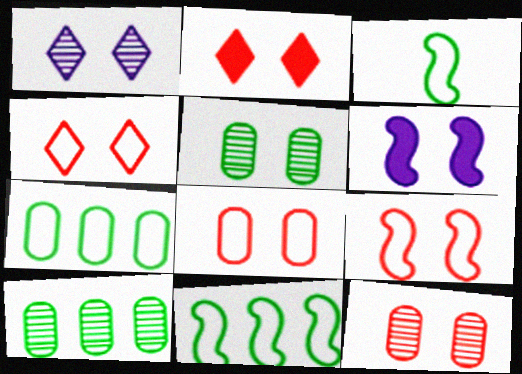[[2, 9, 12], 
[4, 5, 6], 
[4, 8, 9]]